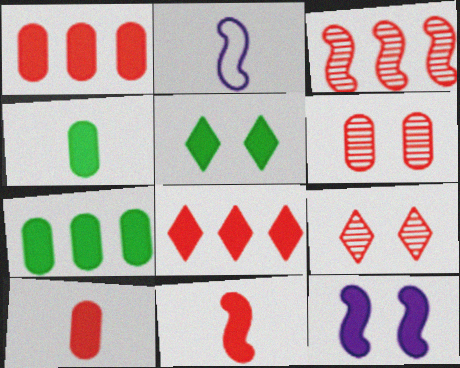[[2, 7, 9], 
[4, 8, 12]]